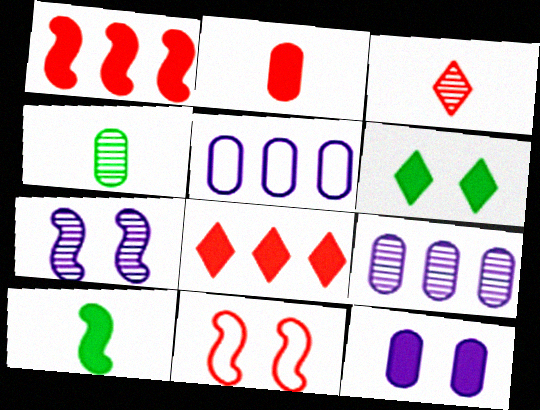[[8, 10, 12]]